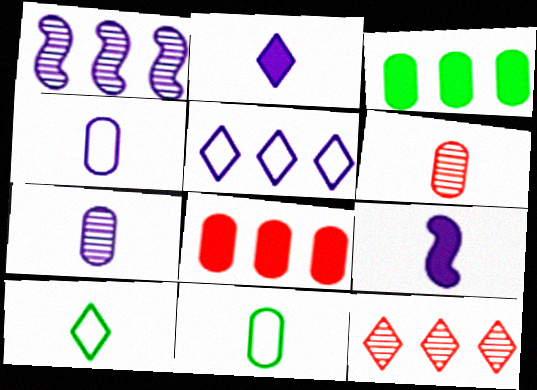[[6, 9, 10]]